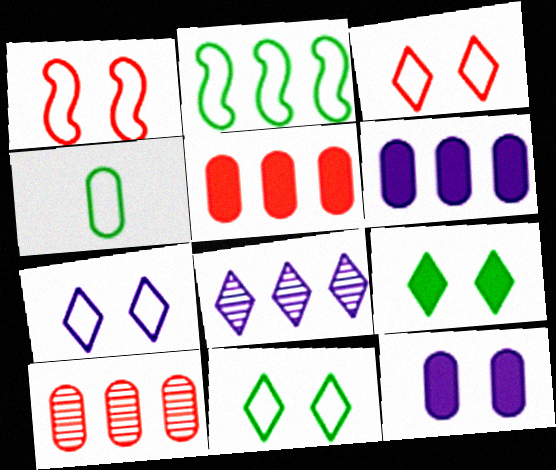[[2, 4, 11], 
[2, 5, 8], 
[3, 7, 11], 
[4, 10, 12]]